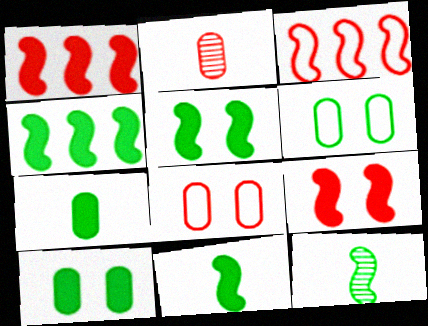[[4, 5, 11]]